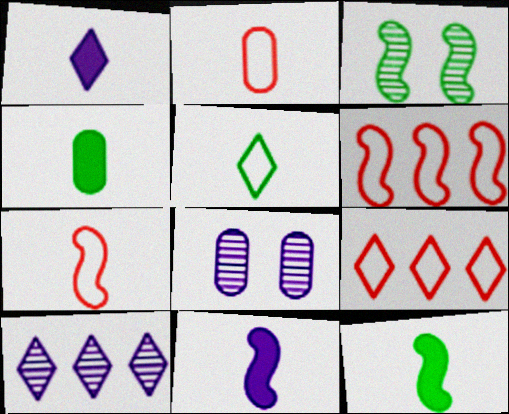[[3, 6, 11], 
[8, 9, 12]]